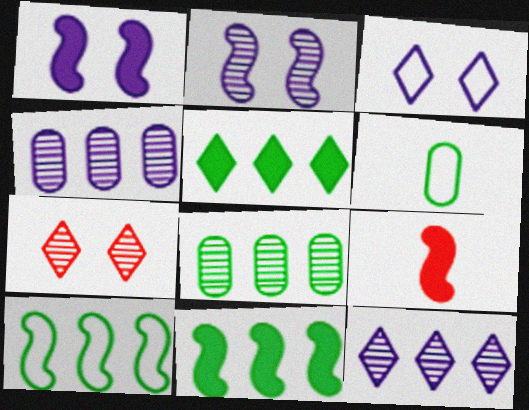[[1, 9, 11], 
[2, 9, 10], 
[3, 8, 9], 
[5, 8, 10]]